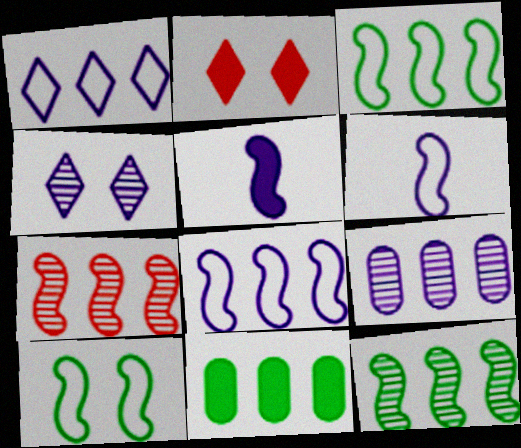[[1, 7, 11], 
[2, 5, 11], 
[5, 7, 10]]